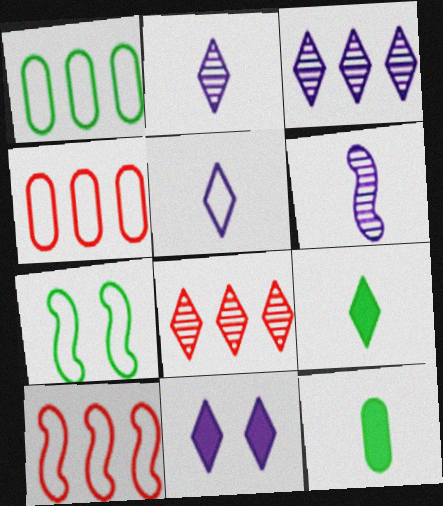[[3, 5, 11], 
[4, 5, 7]]